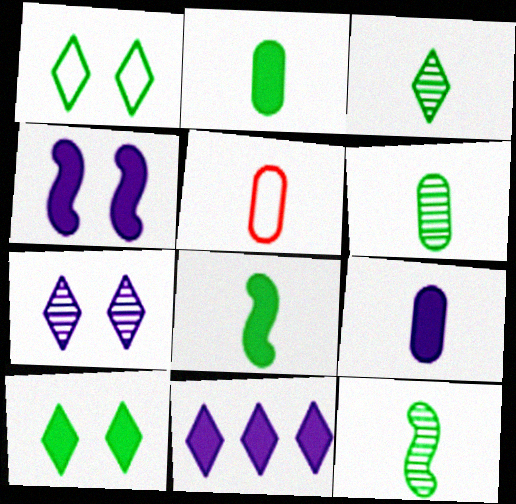[[3, 6, 12], 
[4, 9, 11], 
[5, 6, 9]]